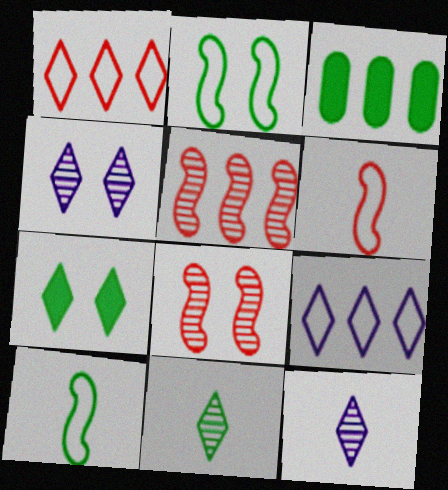[[1, 7, 12], 
[2, 3, 11], 
[3, 4, 6], 
[3, 5, 9]]